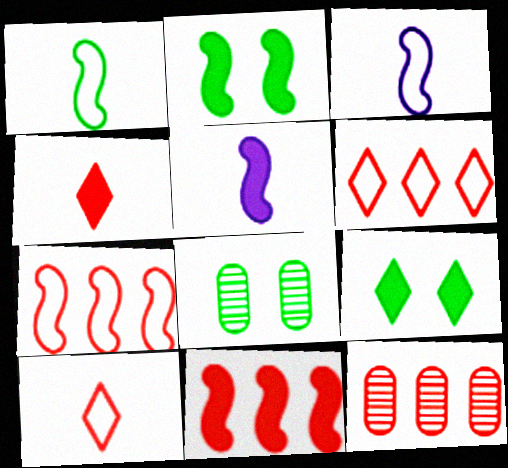[[2, 5, 11], 
[3, 9, 12], 
[5, 6, 8], 
[6, 11, 12]]